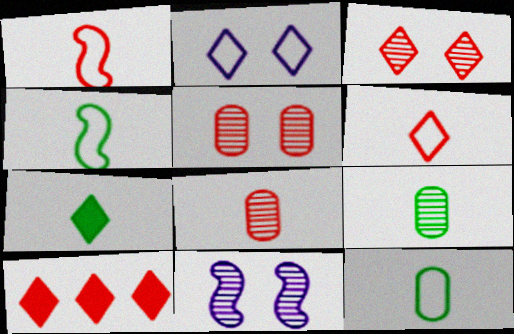[[1, 5, 10], 
[3, 6, 10], 
[4, 7, 9], 
[10, 11, 12]]